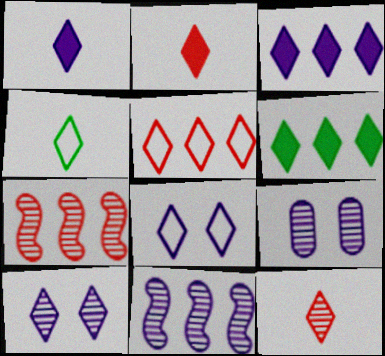[[1, 4, 12], 
[4, 5, 8], 
[6, 8, 12]]